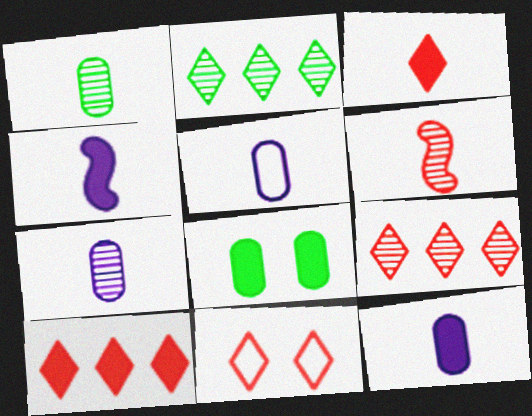[[3, 9, 11], 
[4, 8, 10], 
[5, 7, 12]]